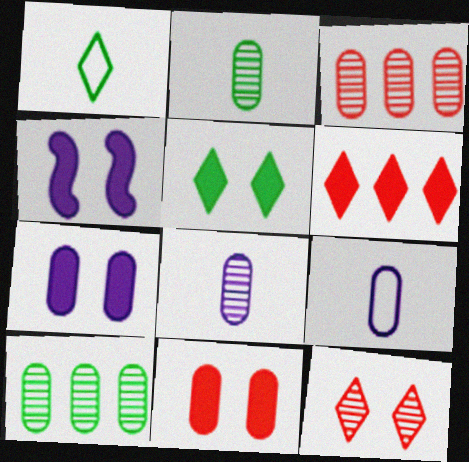[[1, 3, 4], 
[4, 5, 11], 
[9, 10, 11]]